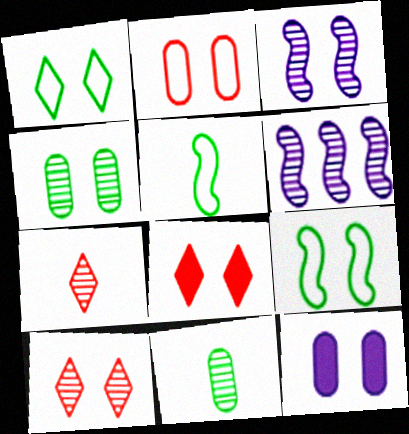[[2, 4, 12], 
[3, 4, 10], 
[4, 6, 7], 
[6, 10, 11], 
[9, 10, 12]]